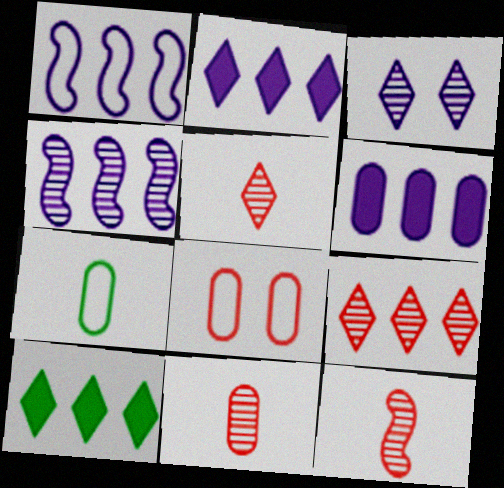[[5, 11, 12]]